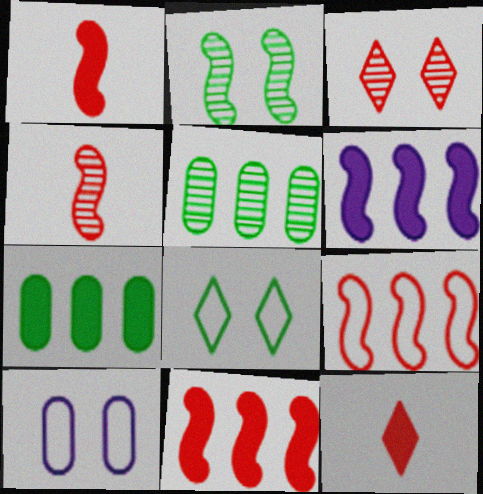[]